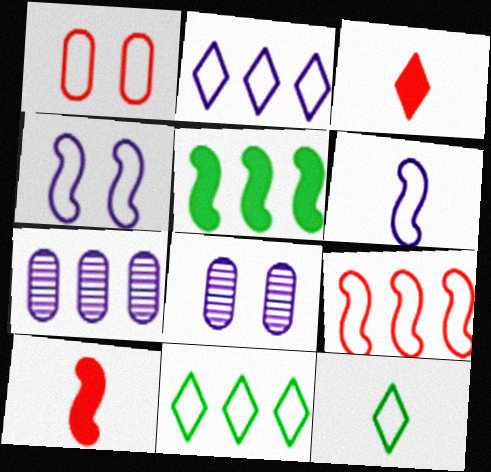[[1, 6, 11], 
[8, 10, 11]]